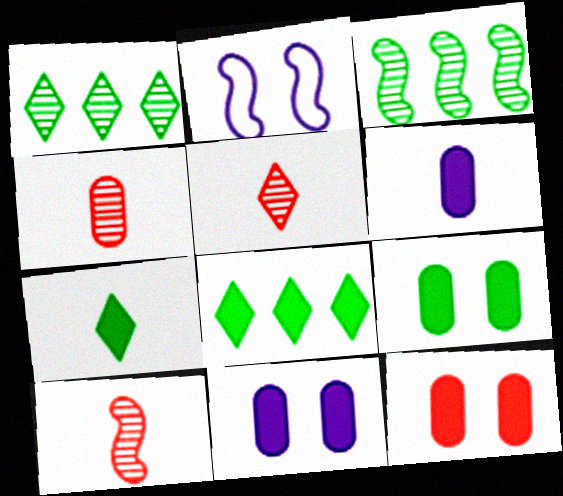[[2, 4, 8], 
[4, 5, 10], 
[9, 11, 12]]